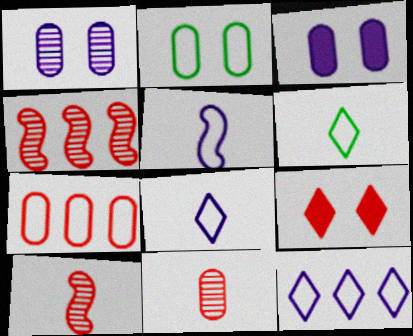[[3, 4, 6], 
[7, 9, 10]]